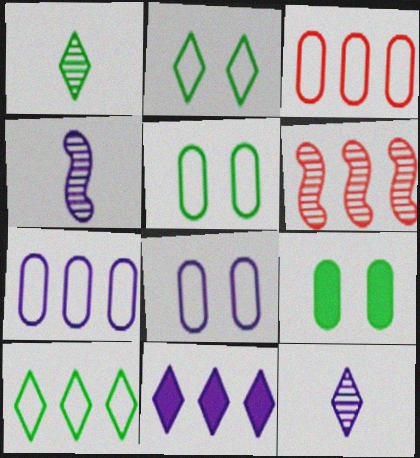[[4, 8, 11]]